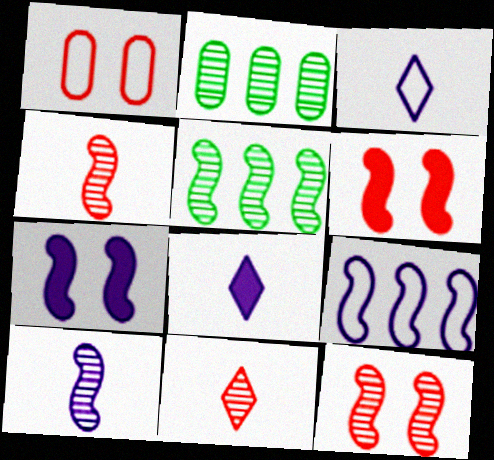[[1, 5, 8], 
[2, 3, 6], 
[5, 10, 12], 
[7, 9, 10]]